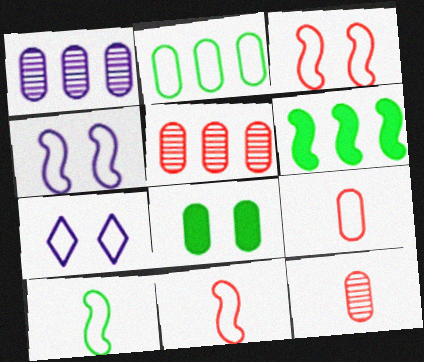[[1, 8, 9], 
[2, 7, 11], 
[6, 7, 12]]